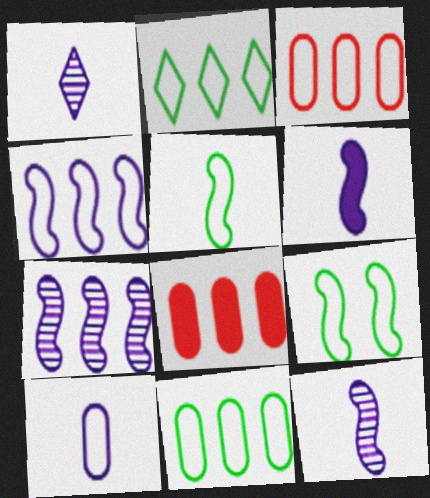[[1, 6, 10], 
[1, 8, 9], 
[2, 3, 4], 
[2, 7, 8]]